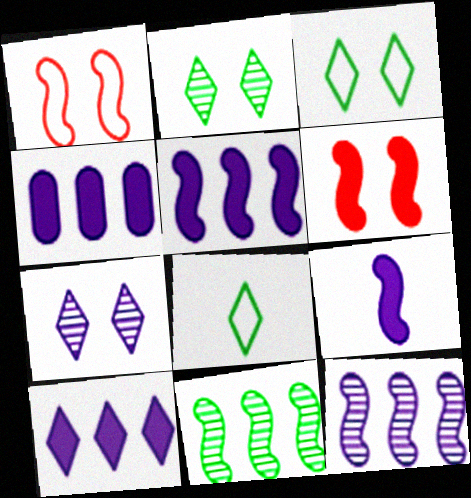[[1, 9, 11], 
[4, 5, 10]]